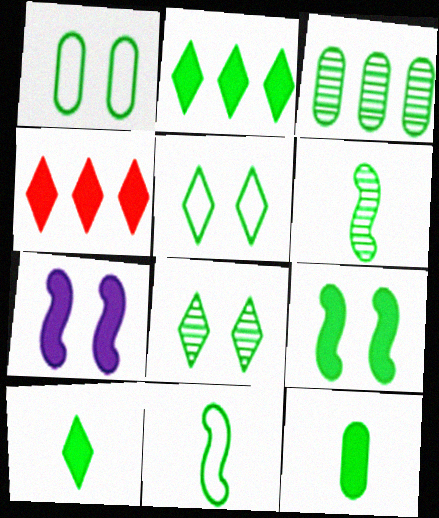[[1, 2, 6], 
[1, 3, 12], 
[1, 8, 9], 
[2, 9, 12], 
[3, 6, 8], 
[4, 7, 12]]